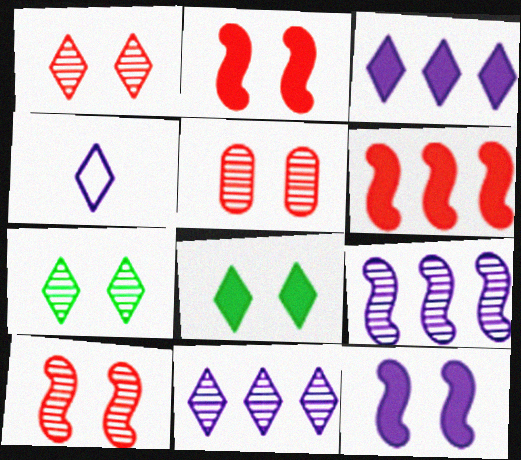[[1, 5, 10]]